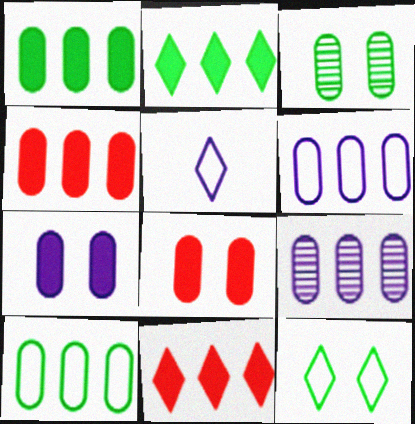[[4, 9, 10]]